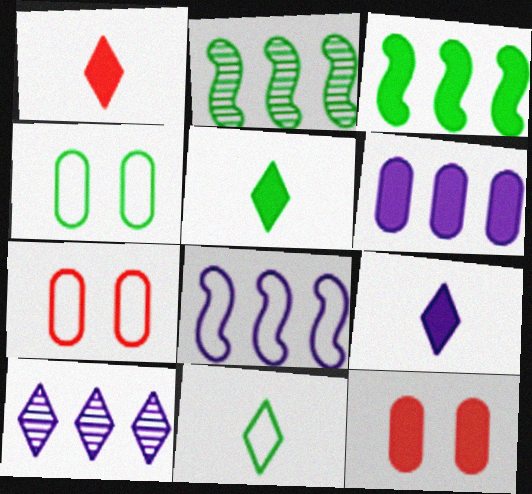[[1, 5, 9], 
[2, 4, 5], 
[2, 7, 9], 
[3, 9, 12], 
[6, 8, 10], 
[7, 8, 11]]